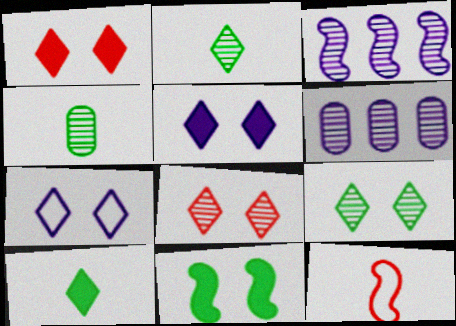[[1, 7, 9], 
[3, 4, 8], 
[3, 11, 12]]